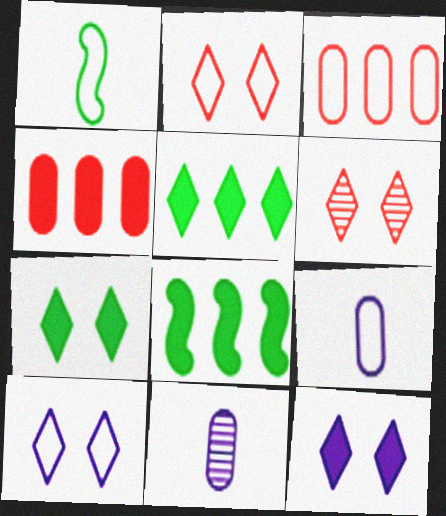[[1, 3, 10], 
[2, 8, 11], 
[6, 7, 10], 
[6, 8, 9]]